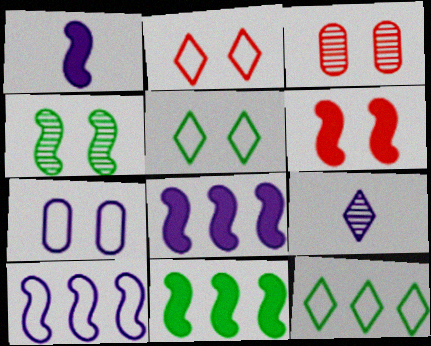[[1, 3, 12], 
[1, 6, 11], 
[2, 3, 6], 
[7, 8, 9]]